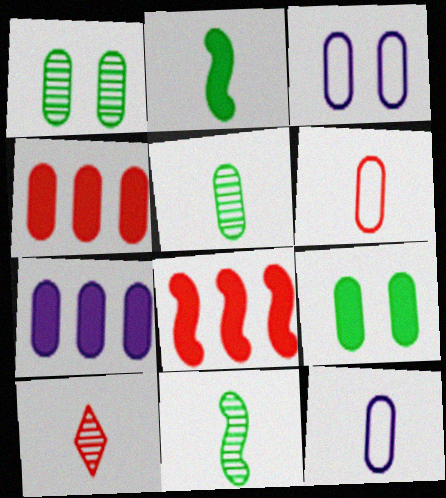[[1, 4, 12], 
[1, 6, 7], 
[2, 10, 12], 
[3, 4, 5]]